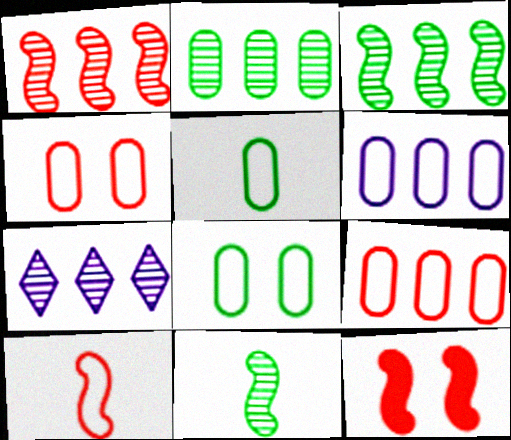[[1, 2, 7], 
[1, 10, 12], 
[4, 5, 6], 
[5, 7, 12]]